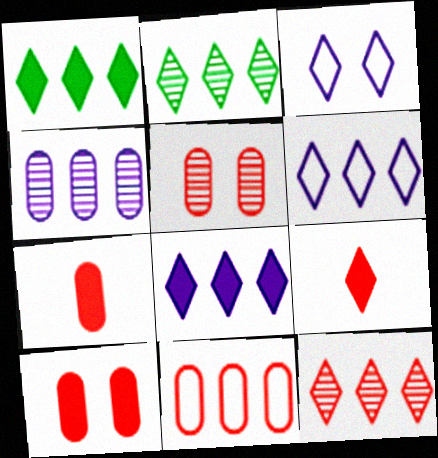[[1, 6, 12], 
[2, 3, 9], 
[5, 7, 11]]